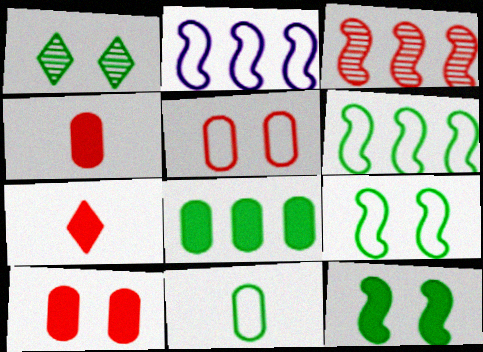[[1, 2, 4], 
[3, 5, 7]]